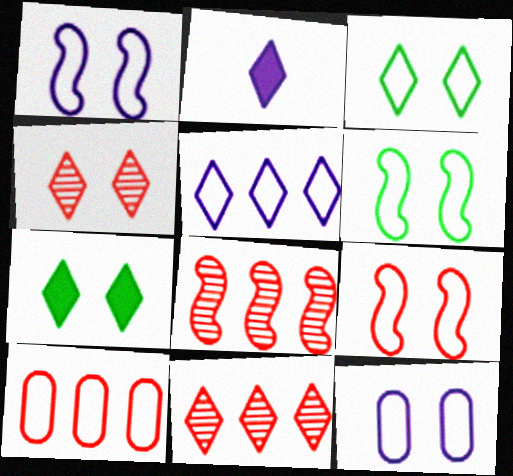[[1, 6, 9], 
[2, 3, 11], 
[3, 9, 12]]